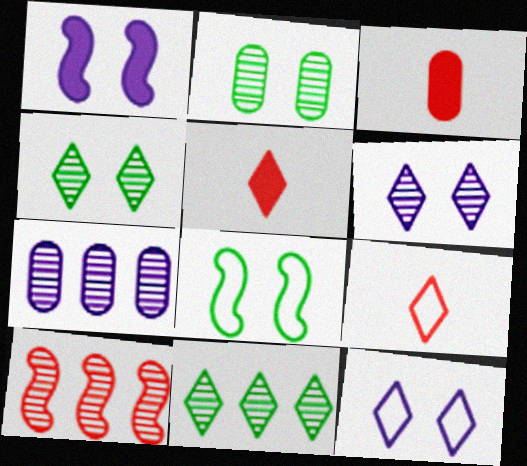[[5, 7, 8], 
[5, 11, 12], 
[7, 10, 11]]